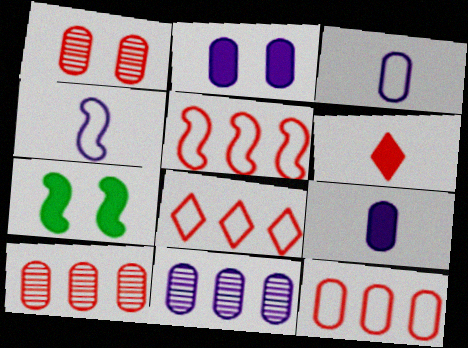[[1, 5, 6], 
[2, 3, 11], 
[5, 8, 12]]